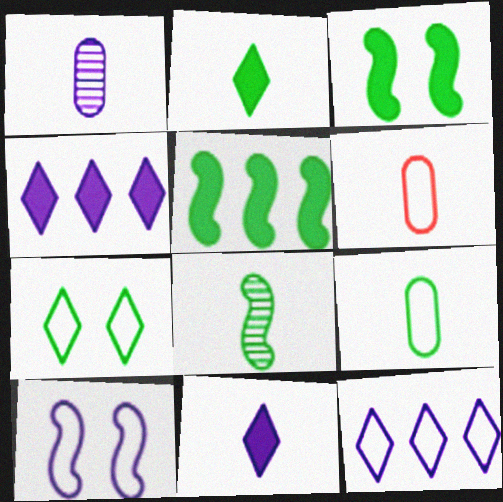[[1, 4, 10], 
[2, 8, 9], 
[6, 8, 11]]